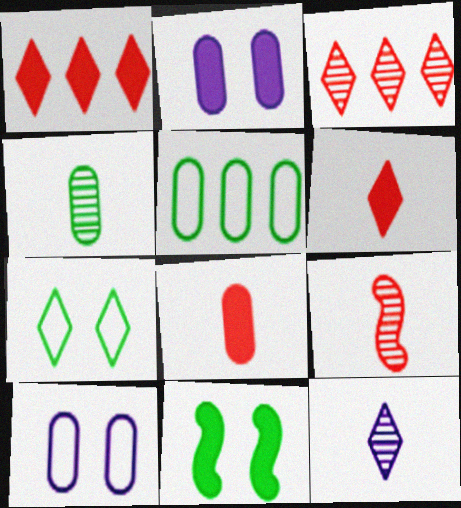[[1, 7, 12], 
[4, 9, 12]]